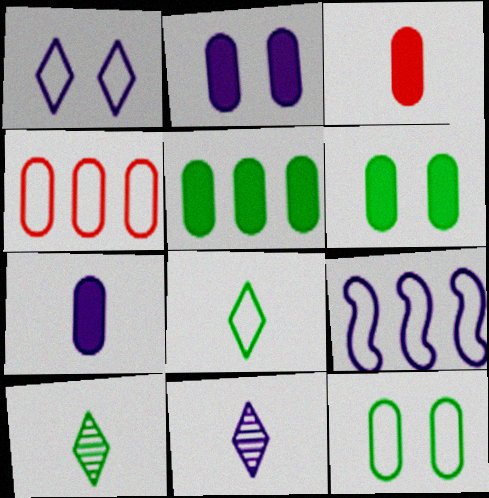[[2, 3, 5], 
[2, 9, 11]]